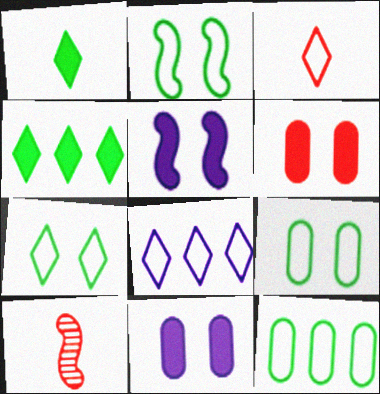[[2, 7, 9], 
[3, 7, 8]]